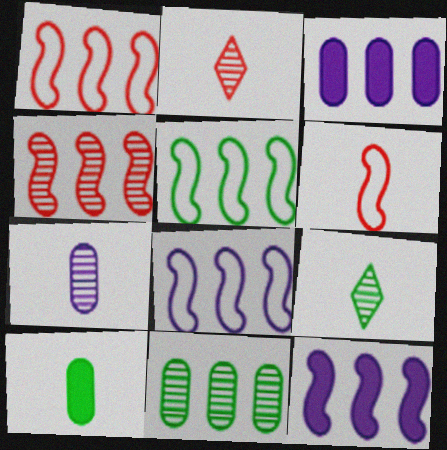[[1, 5, 8], 
[4, 5, 12]]